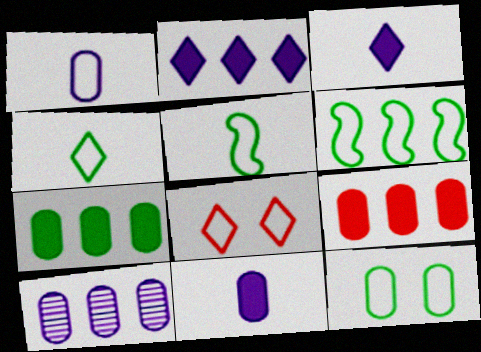[[1, 6, 8], 
[4, 6, 12]]